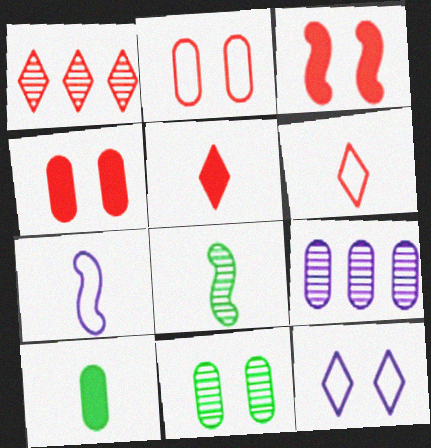[[2, 9, 10], 
[3, 11, 12]]